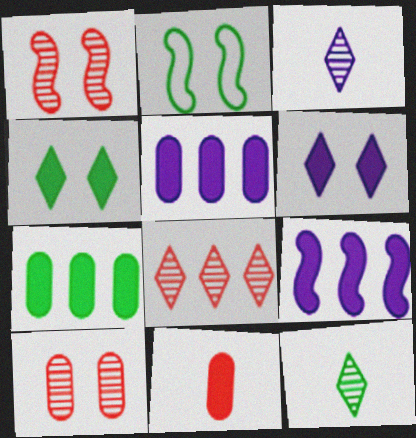[[2, 6, 10], 
[2, 7, 12], 
[4, 9, 11]]